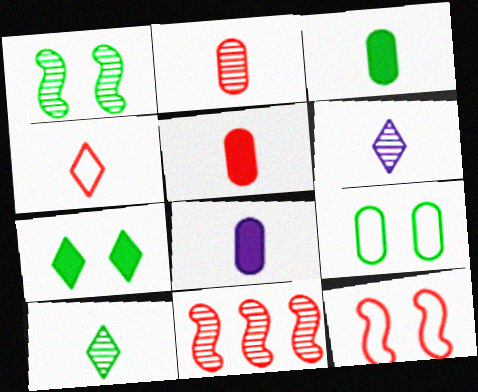[[1, 7, 9], 
[3, 5, 8]]